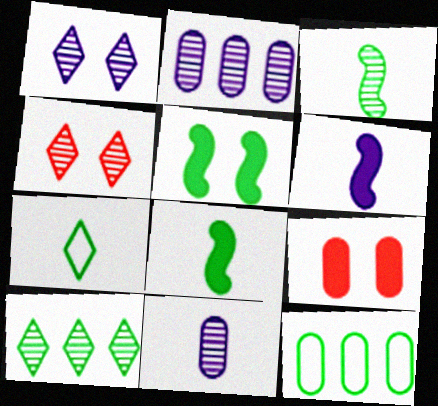[[2, 3, 4], 
[4, 6, 12], 
[9, 11, 12]]